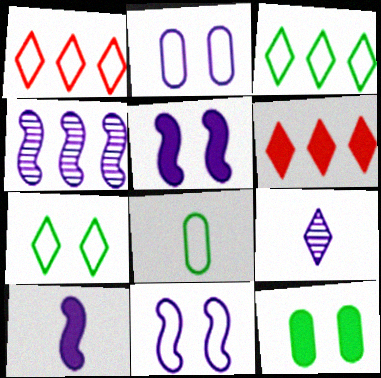[[1, 8, 11], 
[4, 10, 11], 
[6, 7, 9], 
[6, 10, 12]]